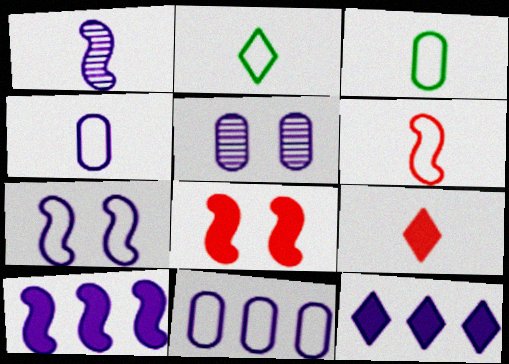[[1, 3, 9], 
[1, 7, 10], 
[2, 4, 6]]